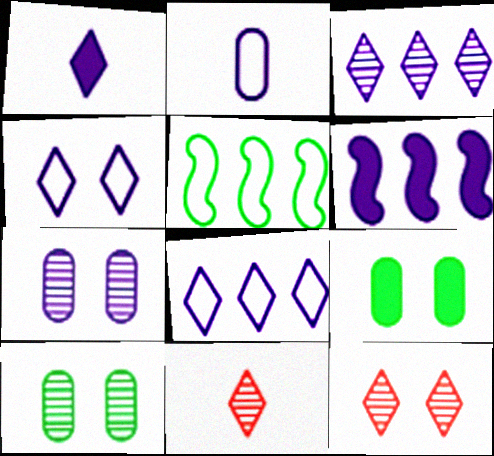[[1, 3, 4]]